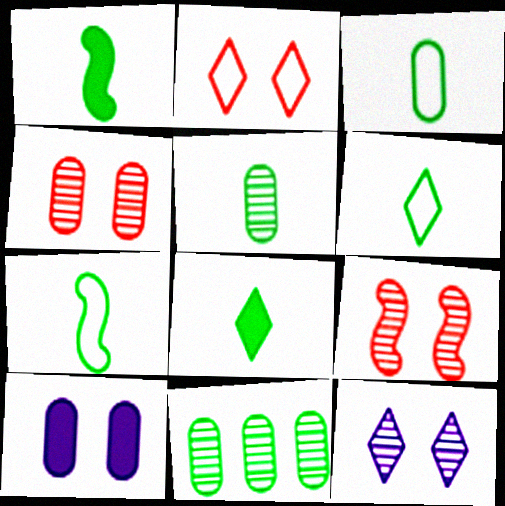[[1, 5, 6], 
[3, 6, 7], 
[5, 7, 8]]